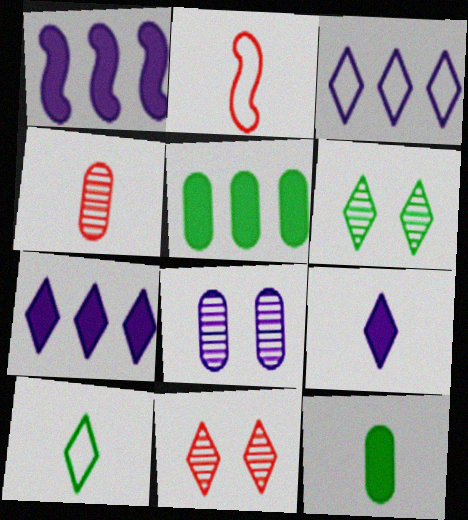[[7, 10, 11]]